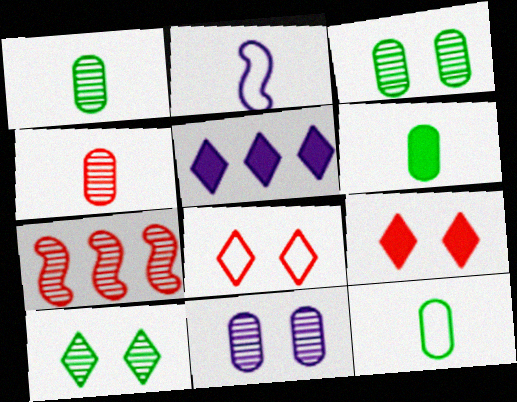[[1, 6, 12], 
[2, 5, 11]]